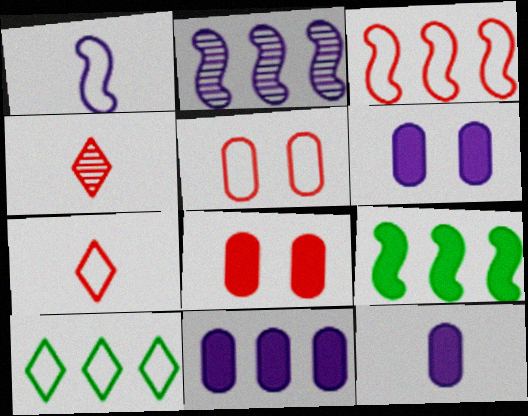[[1, 5, 10], 
[2, 3, 9], 
[3, 4, 8], 
[3, 5, 7], 
[6, 11, 12]]